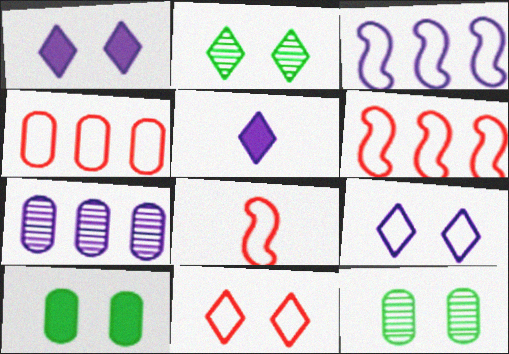[[1, 2, 11], 
[4, 8, 11], 
[5, 6, 12]]